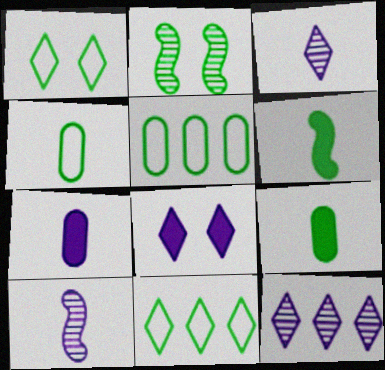[[2, 9, 11]]